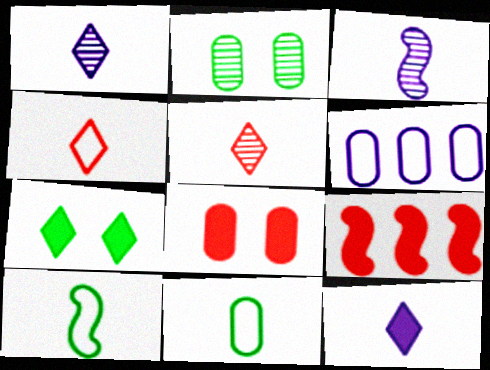[]